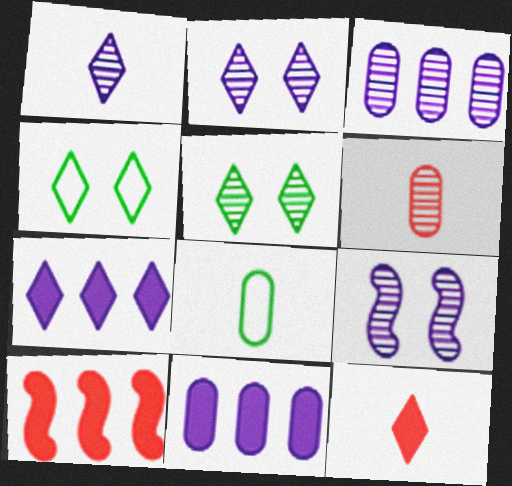[[1, 3, 9], 
[2, 8, 10]]